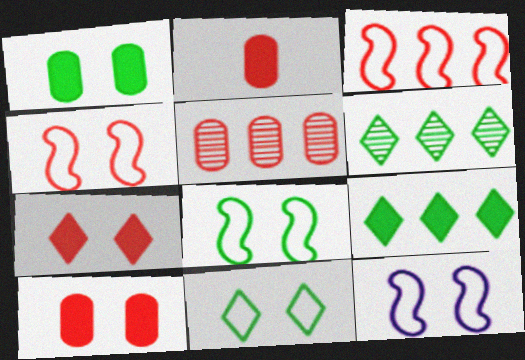[[2, 6, 12], 
[4, 8, 12]]